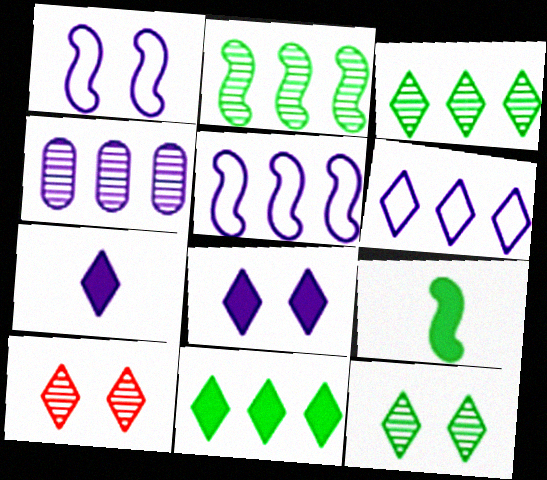[[1, 4, 7]]